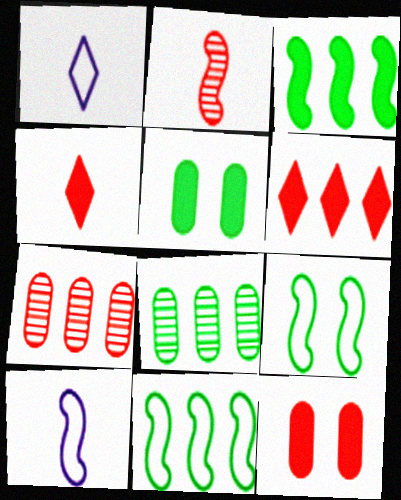[]